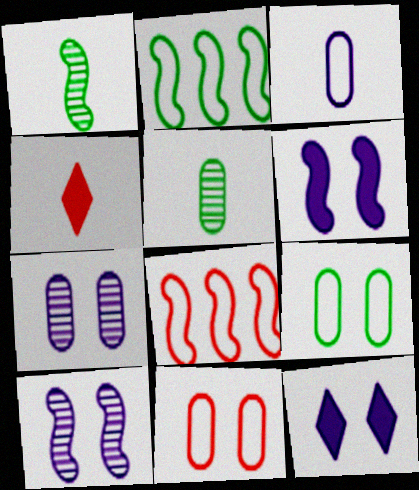[[1, 3, 4], 
[1, 6, 8], 
[2, 4, 7], 
[5, 8, 12]]